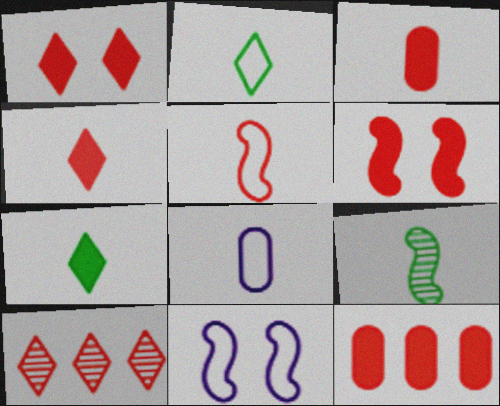[[2, 5, 8], 
[4, 6, 12], 
[4, 8, 9]]